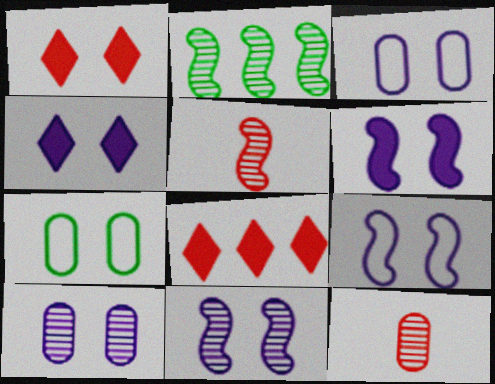[[1, 7, 11], 
[2, 5, 11], 
[3, 4, 11], 
[4, 9, 10], 
[6, 9, 11]]